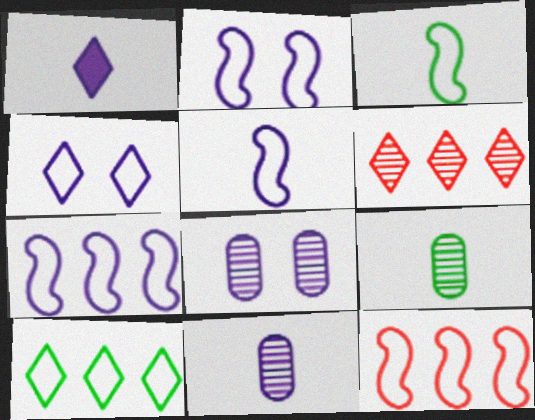[[1, 5, 11], 
[1, 7, 8], 
[2, 3, 12], 
[2, 5, 7]]